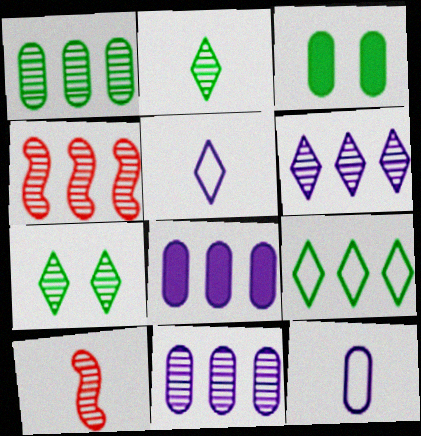[[1, 4, 6], 
[3, 4, 5], 
[4, 8, 9], 
[7, 10, 11]]